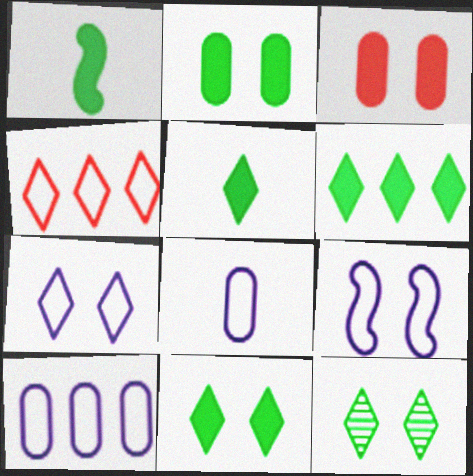[[1, 2, 6], 
[3, 9, 12], 
[5, 6, 11]]